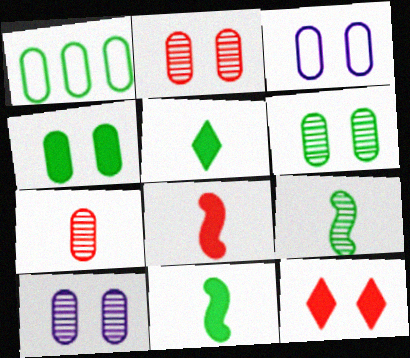[[2, 3, 4], 
[2, 6, 10]]